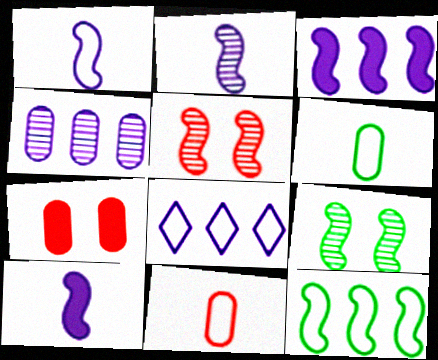[[1, 2, 10], 
[3, 4, 8], 
[4, 6, 7], 
[5, 10, 12]]